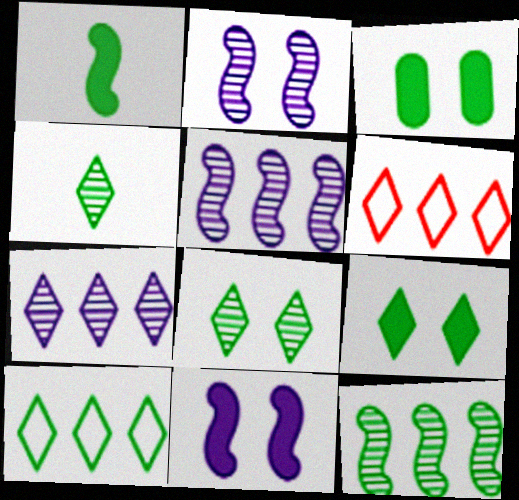[[4, 9, 10]]